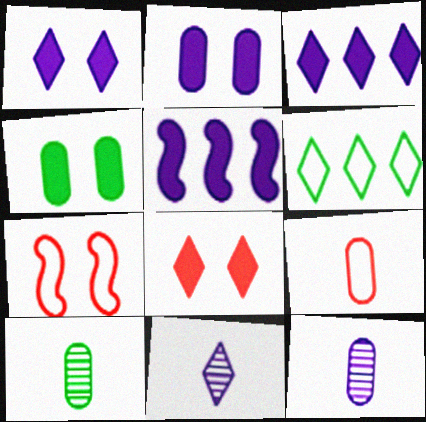[[3, 7, 10], 
[6, 8, 11]]